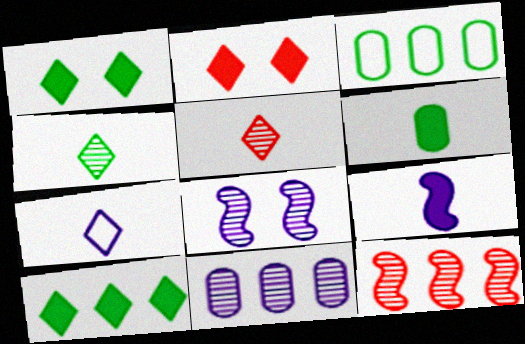[]